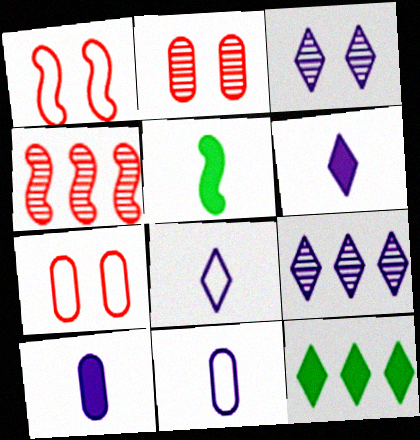[[5, 7, 9]]